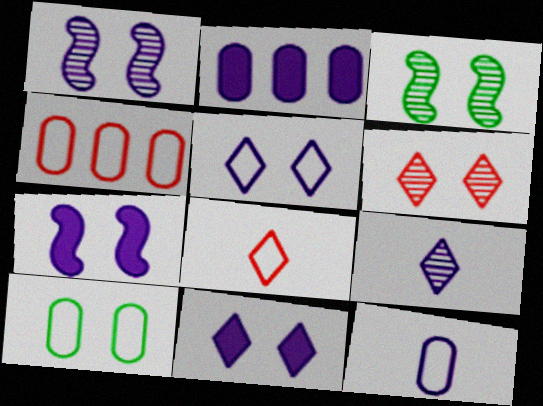[[2, 3, 8], 
[4, 10, 12], 
[6, 7, 10]]